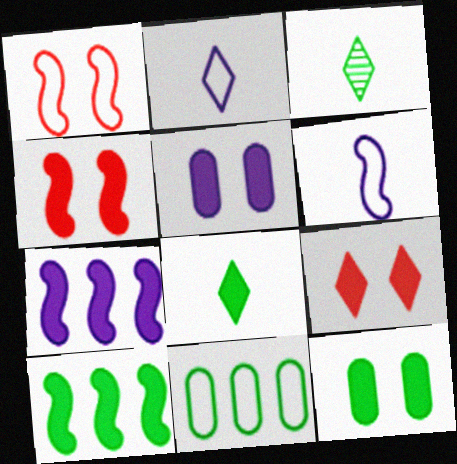[[1, 2, 11], 
[8, 10, 12]]